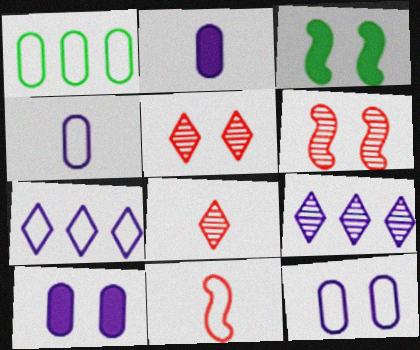[[3, 5, 12]]